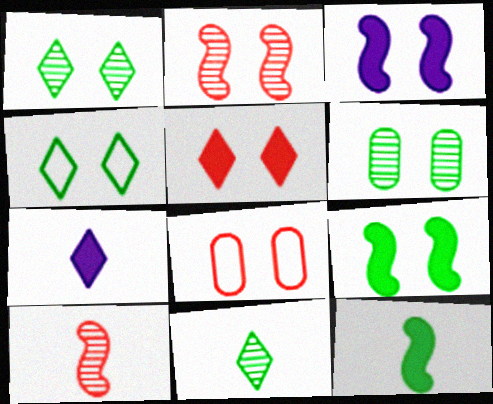[[1, 3, 8], 
[2, 5, 8], 
[4, 6, 9]]